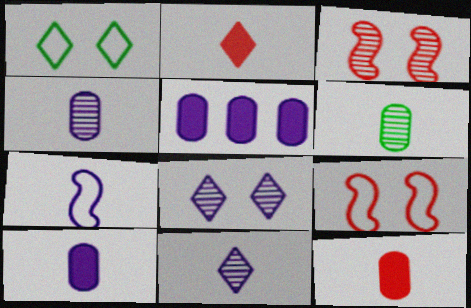[[2, 6, 7], 
[5, 7, 8], 
[7, 10, 11]]